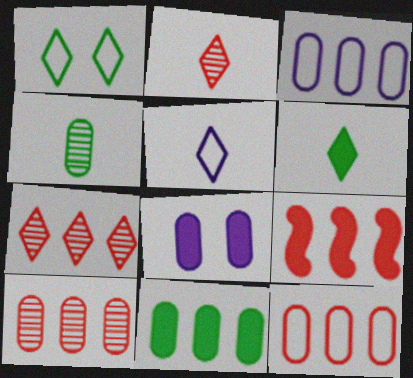[[2, 5, 6], 
[3, 10, 11], 
[4, 8, 12], 
[6, 8, 9], 
[7, 9, 12]]